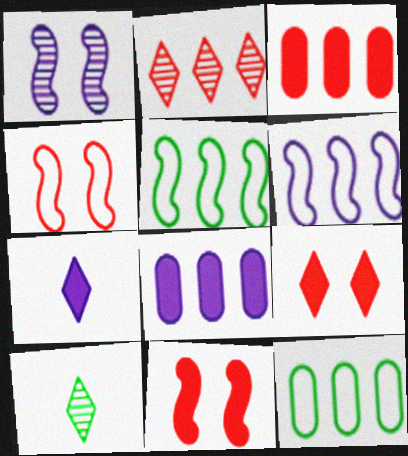[[2, 5, 8], 
[4, 8, 10]]